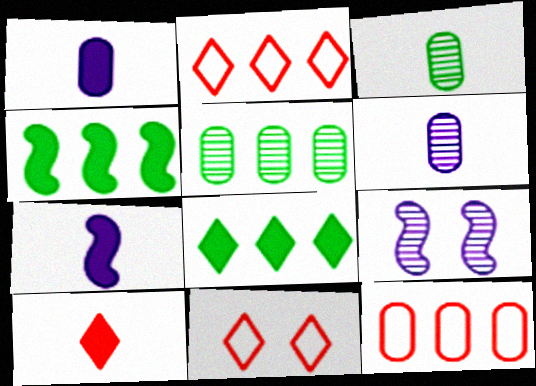[[4, 6, 11], 
[5, 7, 11]]